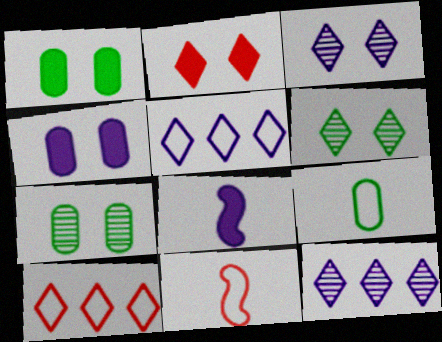[[1, 11, 12], 
[7, 8, 10]]